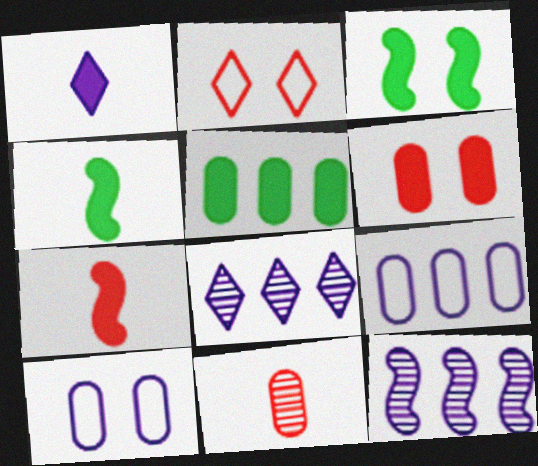[[1, 10, 12], 
[5, 10, 11]]